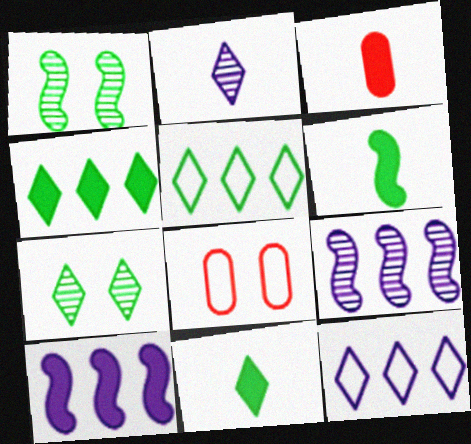[[1, 3, 12], 
[5, 7, 11], 
[8, 9, 11]]